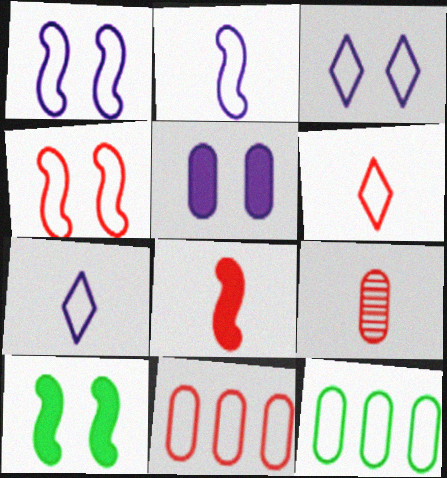[[1, 6, 12], 
[4, 6, 11], 
[4, 7, 12], 
[5, 9, 12], 
[6, 8, 9]]